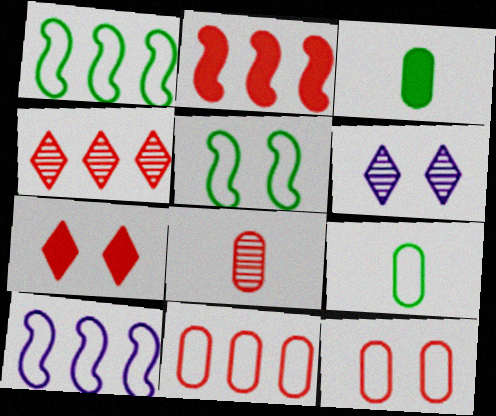[[2, 4, 11], 
[2, 6, 9]]